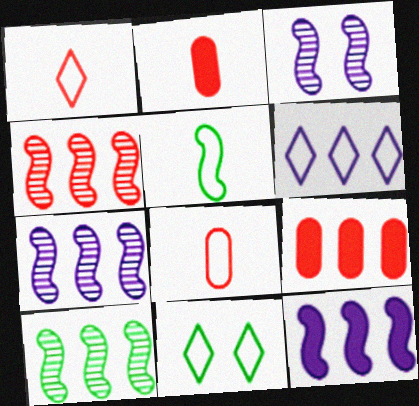[[1, 6, 11], 
[2, 7, 11], 
[4, 7, 10], 
[6, 9, 10]]